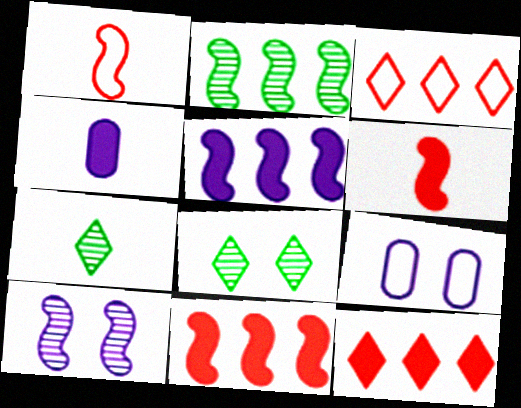[[1, 4, 7], 
[7, 9, 11]]